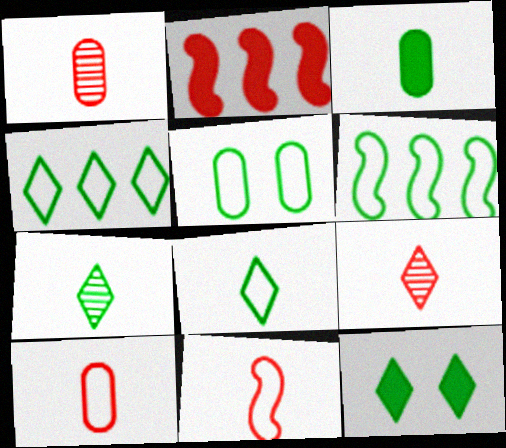[[4, 7, 12], 
[5, 6, 8]]